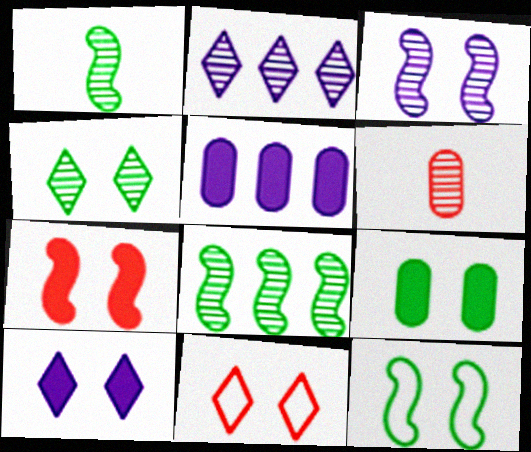[[1, 5, 11], 
[3, 7, 12], 
[3, 9, 11], 
[4, 9, 12], 
[4, 10, 11], 
[7, 9, 10]]